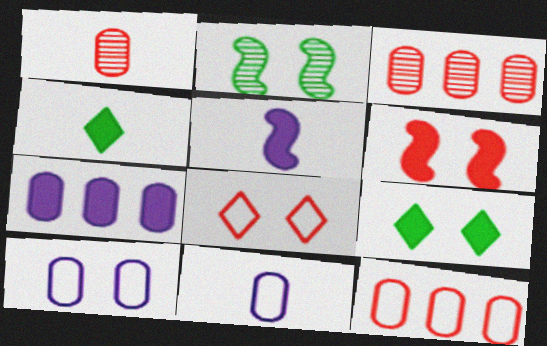[[4, 6, 7]]